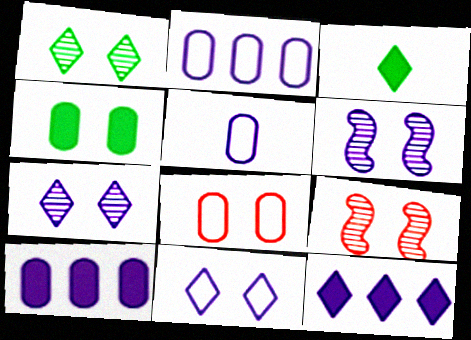[[2, 3, 9], 
[4, 9, 11], 
[5, 6, 12]]